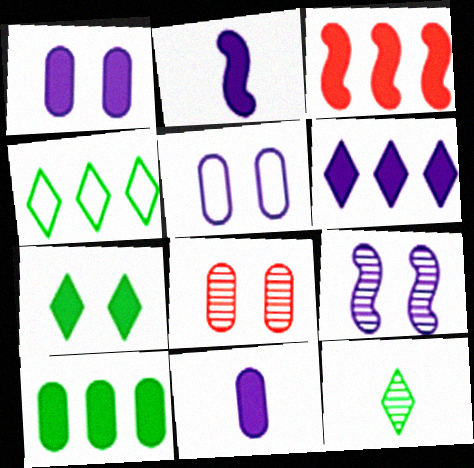[[1, 2, 6], 
[2, 4, 8], 
[3, 5, 12], 
[3, 6, 10], 
[3, 7, 11], 
[4, 7, 12]]